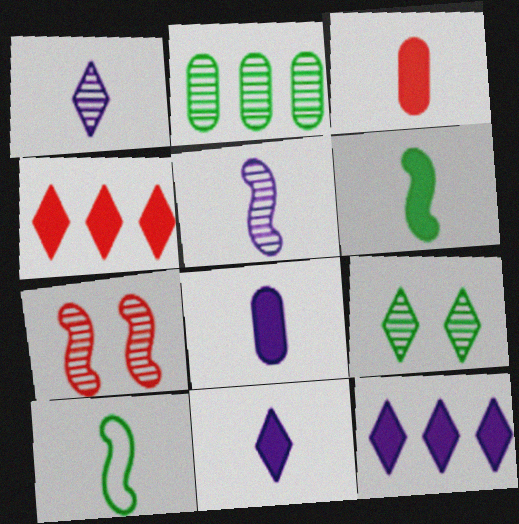[[1, 2, 7], 
[1, 3, 10], 
[3, 6, 11]]